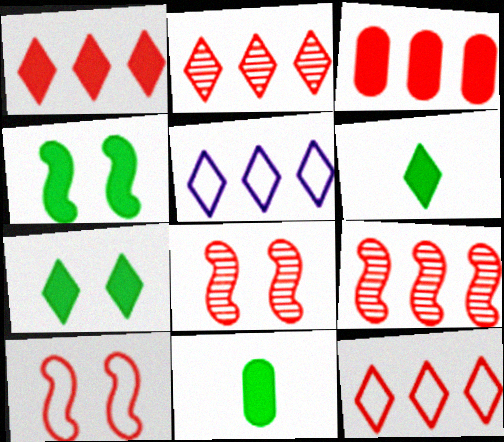[[1, 2, 12], 
[3, 9, 12], 
[5, 8, 11]]